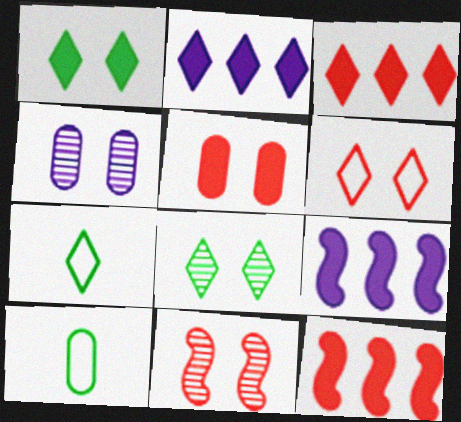[[2, 10, 11], 
[4, 7, 12], 
[4, 8, 11], 
[5, 6, 11]]